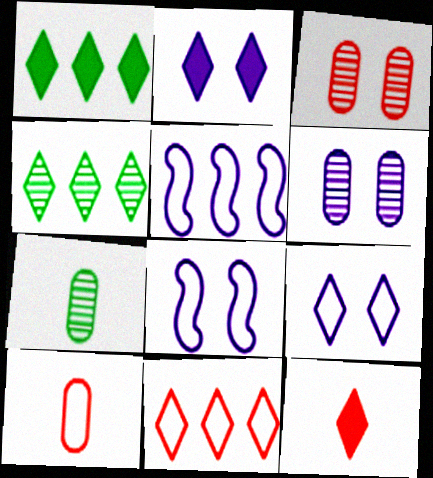[[1, 2, 12], 
[2, 6, 8], 
[4, 9, 12]]